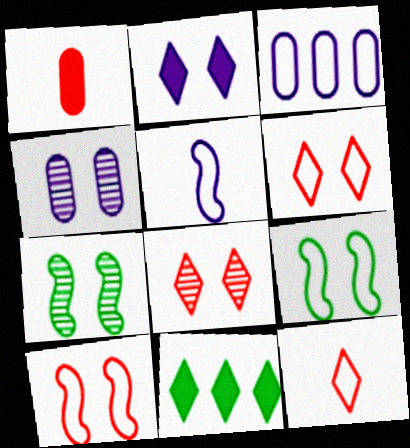[[3, 9, 12], 
[4, 7, 8]]